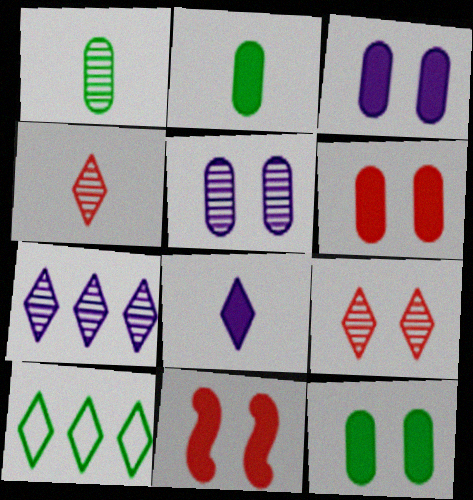[[3, 6, 12], 
[8, 9, 10]]